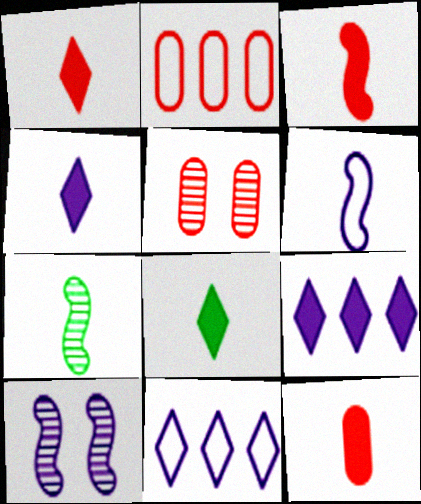[[1, 3, 12], 
[1, 4, 8], 
[2, 5, 12], 
[2, 8, 10], 
[3, 6, 7]]